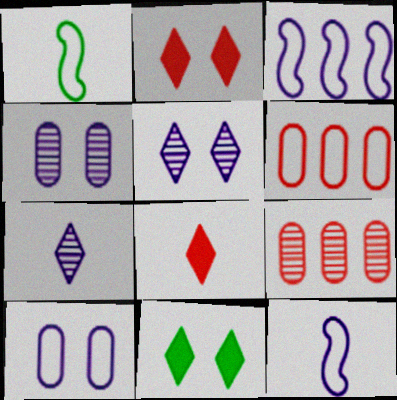[[9, 11, 12]]